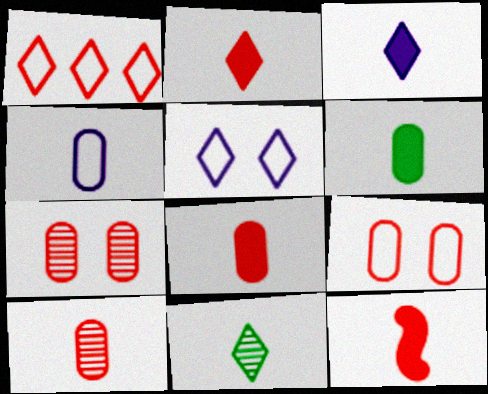[[1, 7, 12], 
[2, 8, 12], 
[3, 6, 12], 
[4, 6, 10], 
[4, 11, 12]]